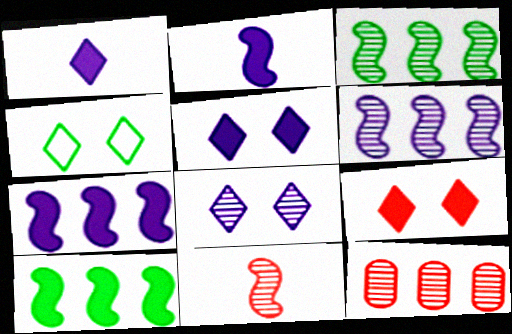[[2, 4, 12], 
[4, 8, 9]]